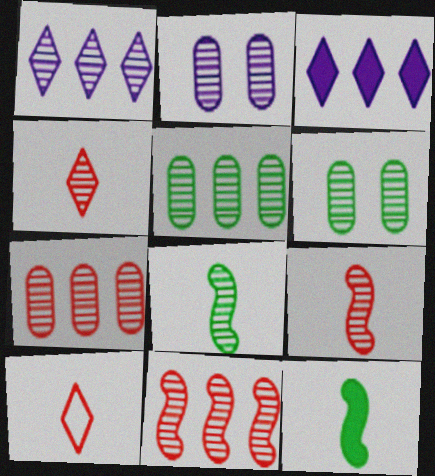[[1, 5, 11], 
[1, 6, 9]]